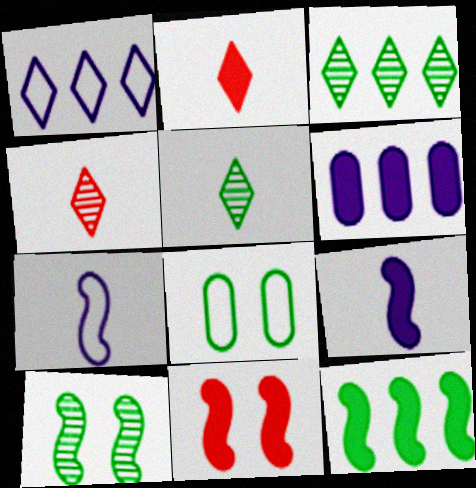[[5, 8, 12], 
[9, 11, 12]]